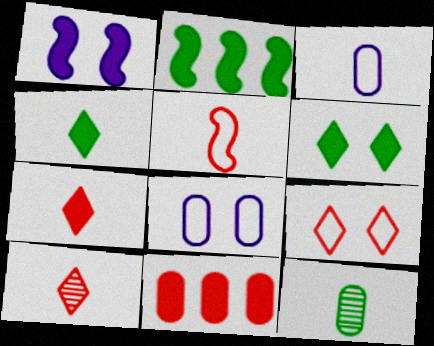[[1, 4, 11], 
[2, 8, 10], 
[8, 11, 12]]